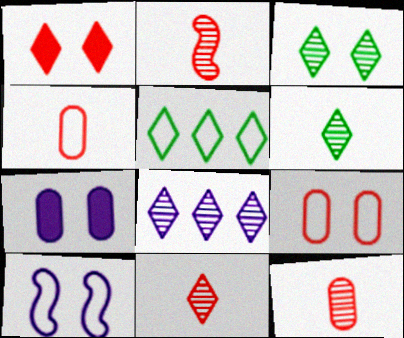[[2, 5, 7], 
[2, 11, 12], 
[3, 8, 11], 
[4, 5, 10]]